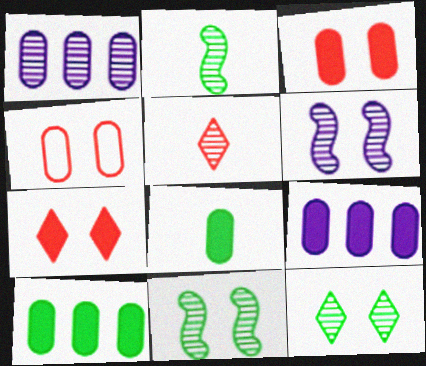[[1, 4, 8], 
[1, 5, 11], 
[3, 8, 9]]